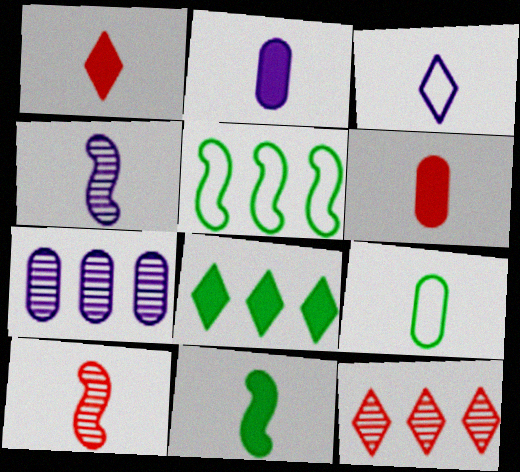[[1, 2, 11], 
[1, 4, 9], 
[2, 3, 4]]